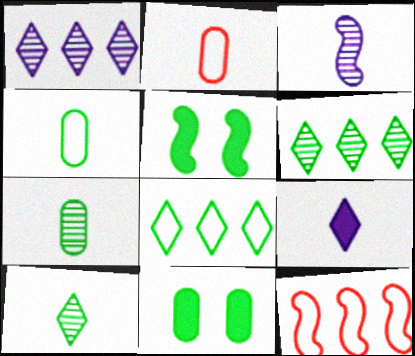[[1, 2, 5], 
[3, 5, 12], 
[4, 5, 6], 
[5, 7, 8]]